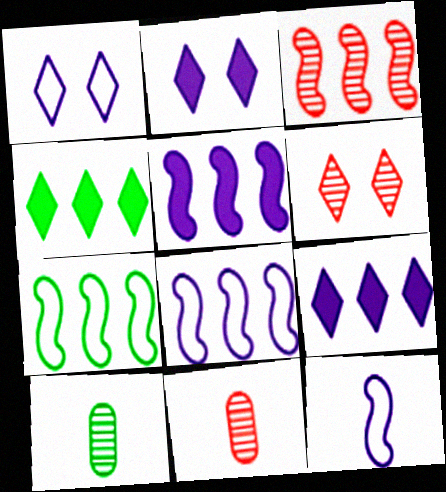[[2, 7, 11], 
[3, 5, 7], 
[3, 6, 11]]